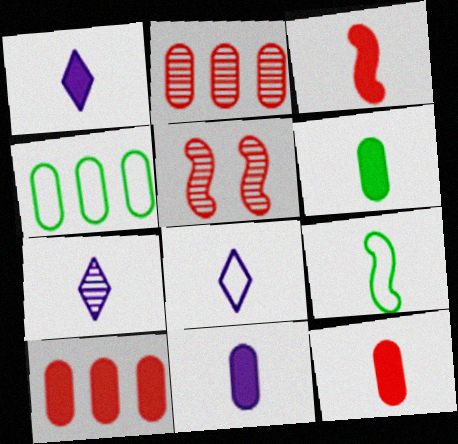[[1, 3, 6], 
[1, 4, 5], 
[1, 7, 8], 
[6, 11, 12], 
[7, 9, 12]]